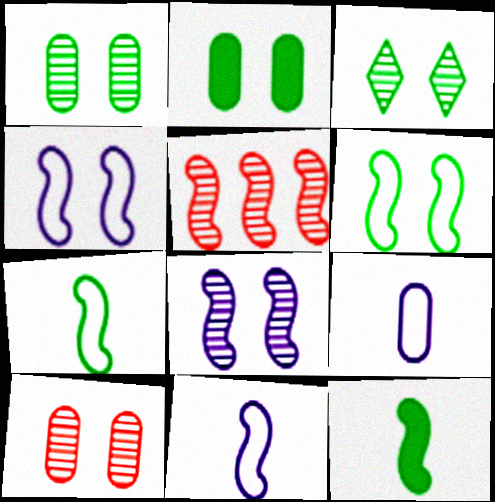[[2, 3, 6], 
[3, 8, 10], 
[4, 5, 12]]